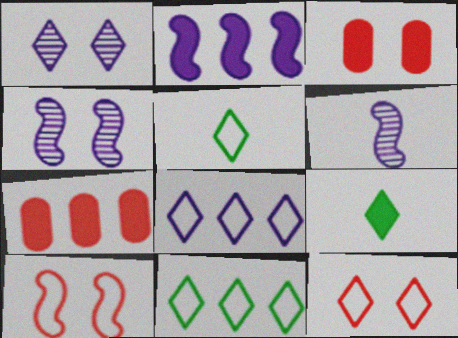[[2, 3, 9], 
[3, 6, 11], 
[4, 5, 7], 
[5, 8, 12]]